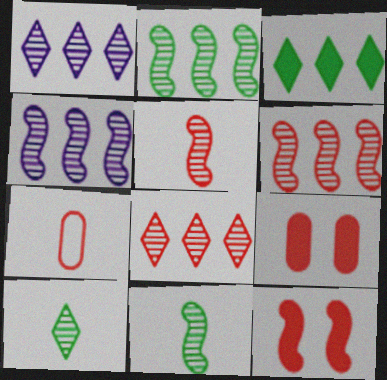[[2, 4, 6], 
[7, 8, 12]]